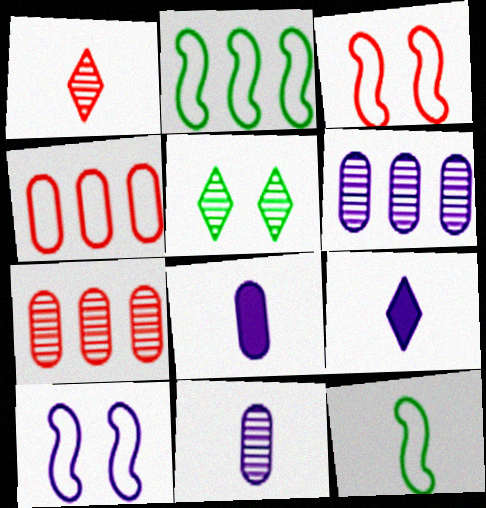[[1, 8, 12], 
[6, 9, 10]]